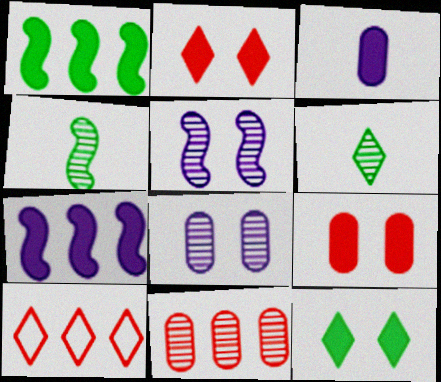[[1, 2, 3], 
[5, 6, 11]]